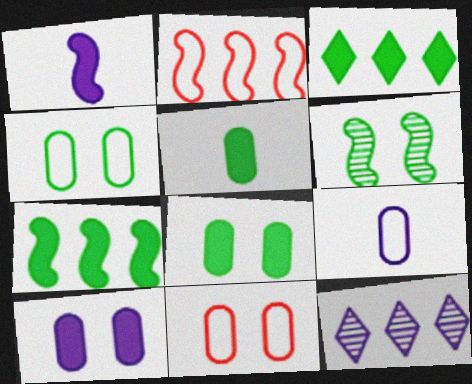[[1, 2, 6]]